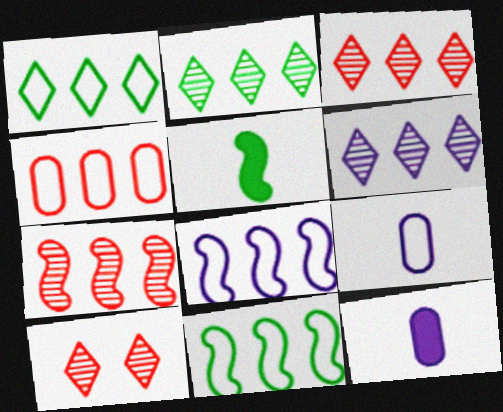[[1, 4, 8], 
[2, 3, 6], 
[10, 11, 12]]